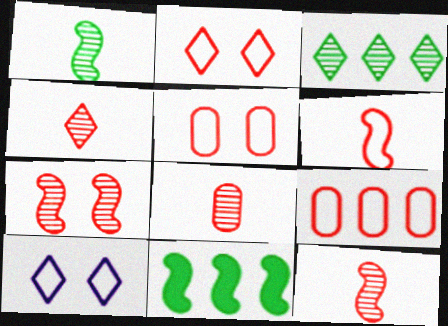[[2, 6, 9], 
[4, 8, 12], 
[8, 10, 11]]